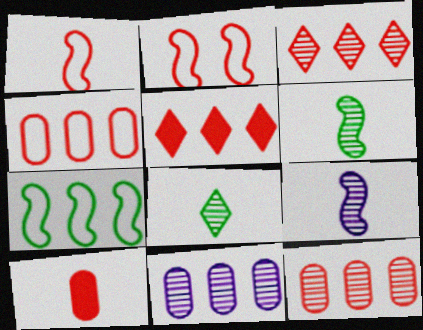[[2, 3, 10], 
[5, 7, 11]]